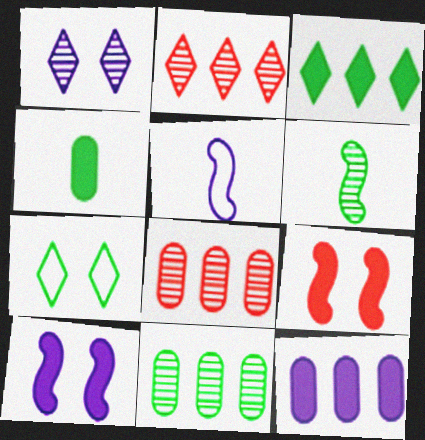[[1, 5, 12], 
[1, 6, 8]]